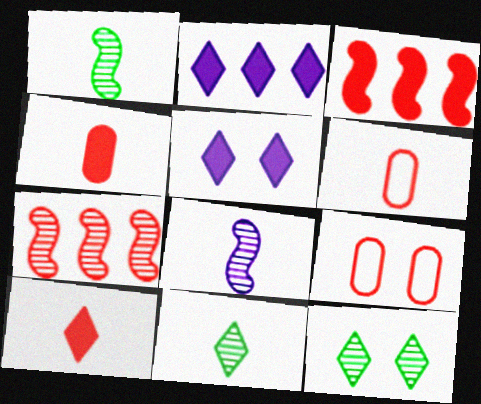[[1, 2, 9], 
[7, 9, 10]]